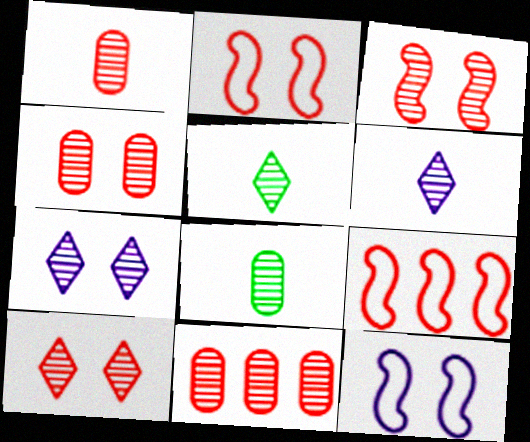[[1, 4, 11], 
[3, 4, 10]]